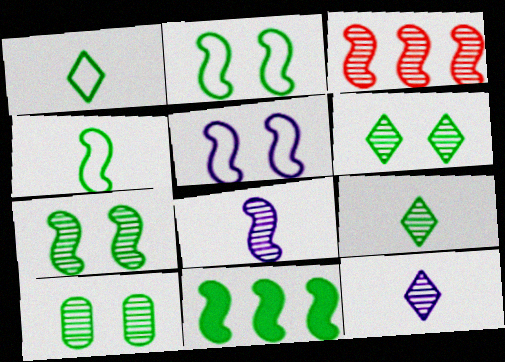[[1, 10, 11], 
[3, 7, 8], 
[3, 10, 12], 
[4, 7, 11], 
[6, 7, 10]]